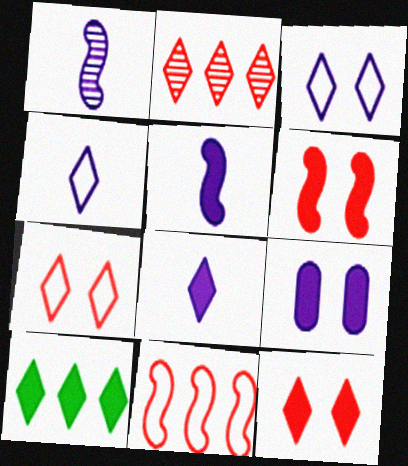[[8, 10, 12]]